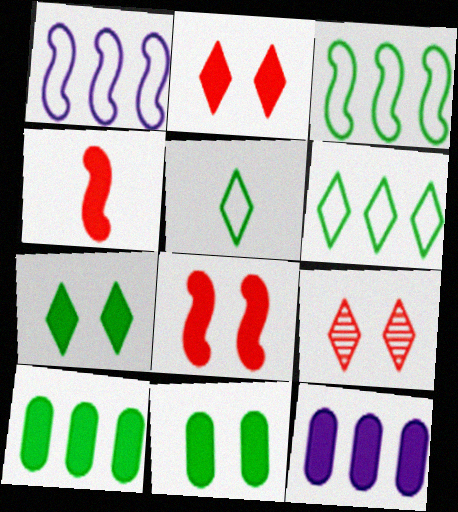[[4, 7, 12]]